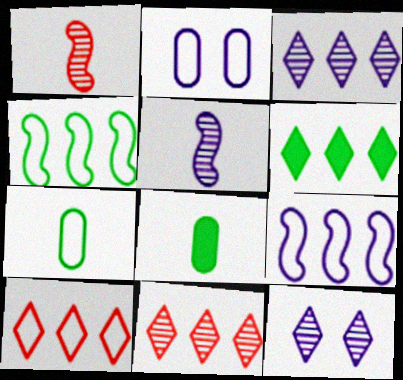[[1, 2, 6], 
[3, 6, 10]]